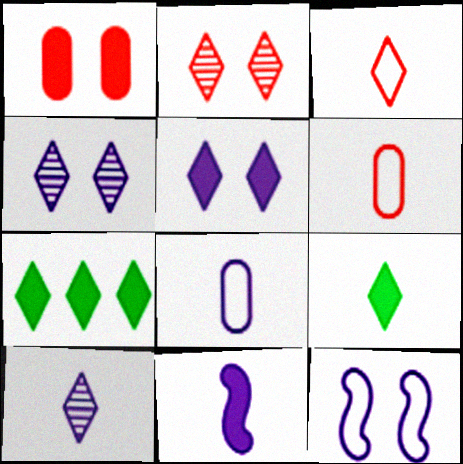[[1, 7, 11], 
[3, 4, 7], 
[3, 9, 10], 
[8, 10, 11]]